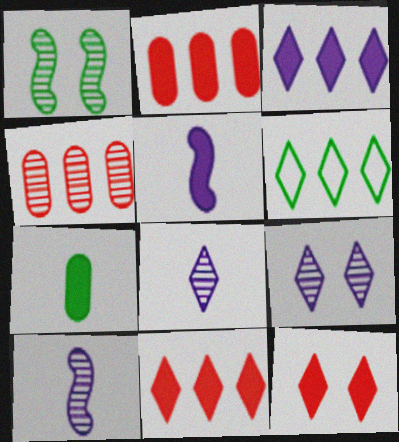[[1, 4, 8], 
[1, 6, 7], 
[6, 8, 12]]